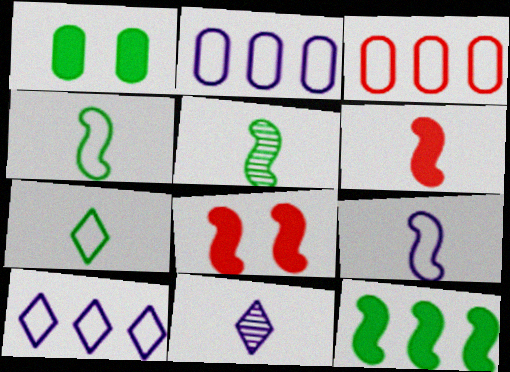[[5, 6, 9]]